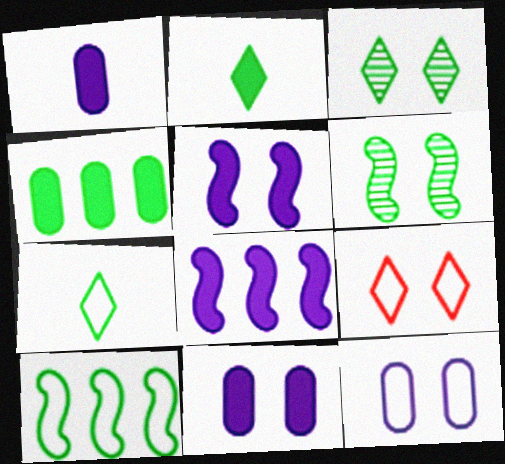[[4, 6, 7], 
[6, 9, 11]]